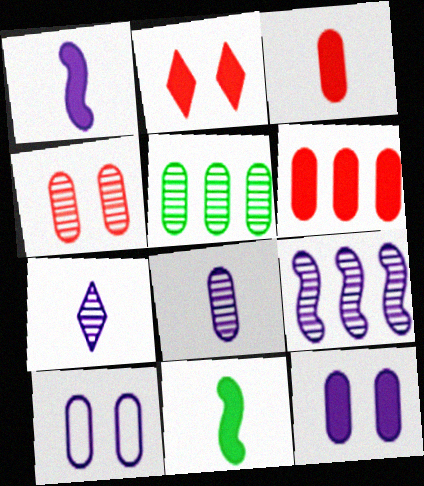[[3, 5, 10], 
[4, 5, 8]]